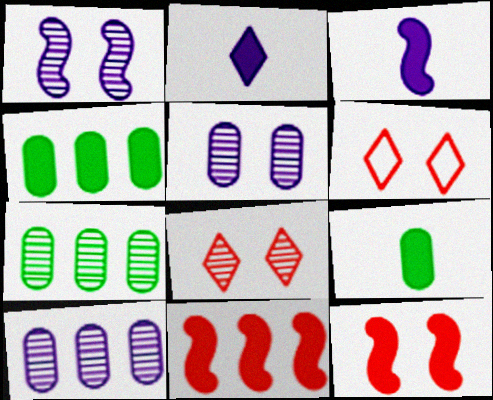[[2, 4, 12], 
[3, 6, 7]]